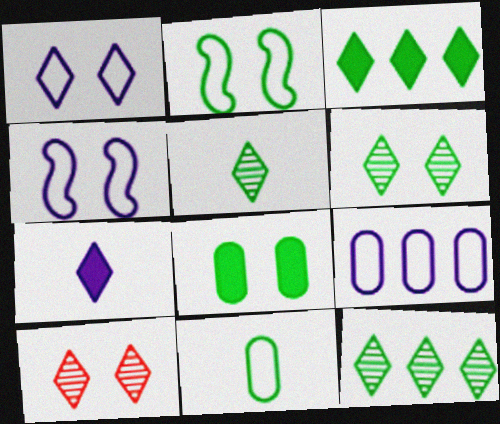[[2, 6, 8], 
[4, 8, 10], 
[5, 6, 12]]